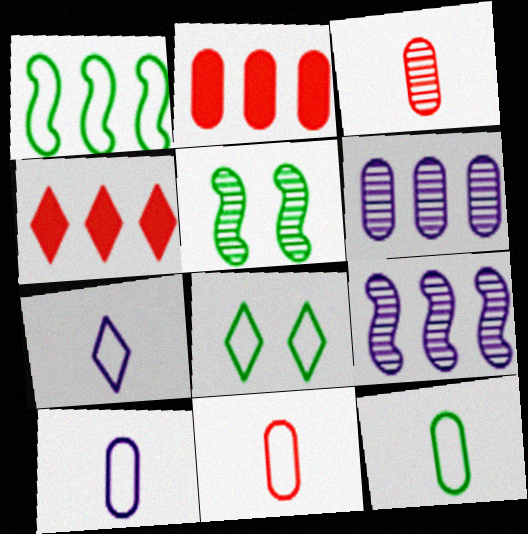[[1, 4, 6], 
[1, 8, 12], 
[2, 5, 7], 
[4, 5, 10], 
[10, 11, 12]]